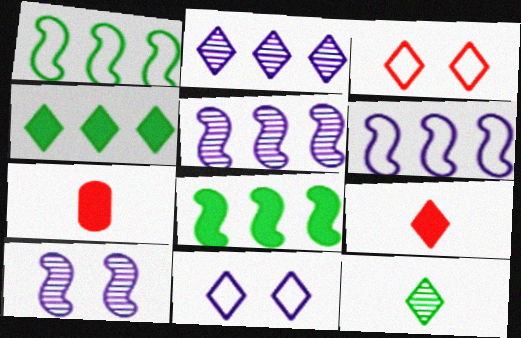[]